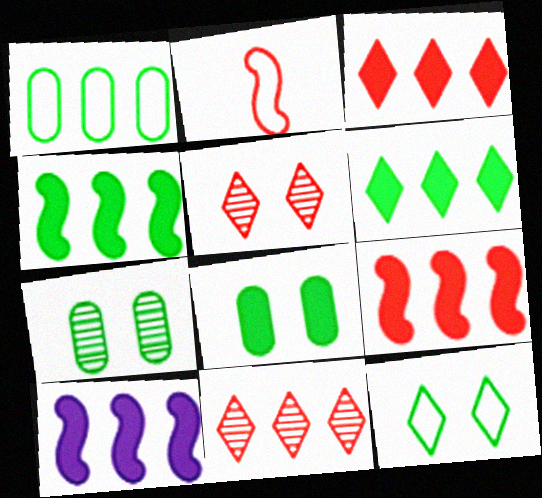[[1, 10, 11], 
[4, 9, 10]]